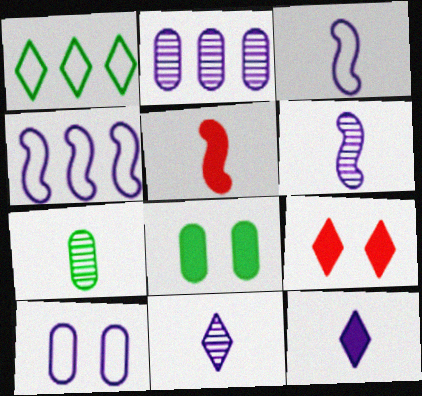[[1, 9, 11], 
[4, 7, 9]]